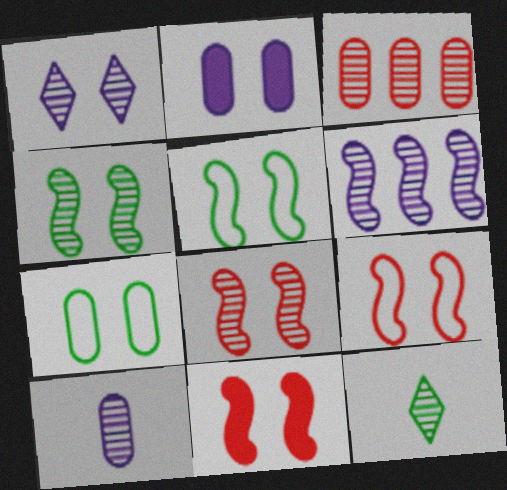[[1, 6, 10], 
[1, 7, 11], 
[8, 9, 11]]